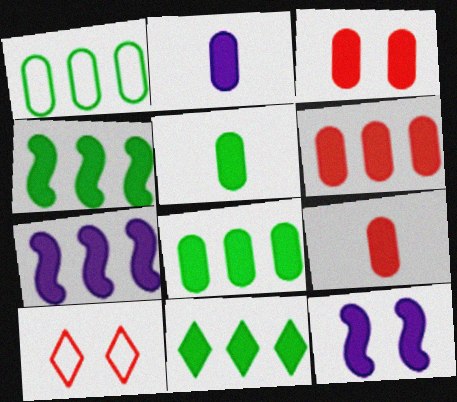[[2, 3, 8], 
[2, 5, 9], 
[3, 6, 9], 
[4, 8, 11], 
[6, 7, 11], 
[9, 11, 12]]